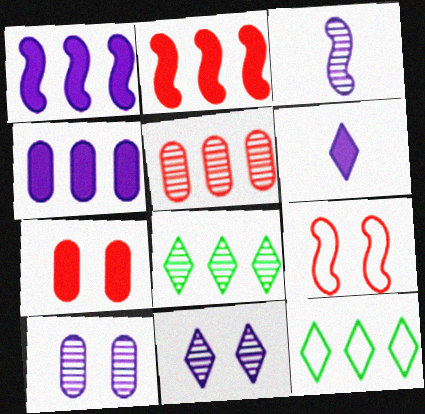[[1, 5, 12], 
[3, 7, 12]]